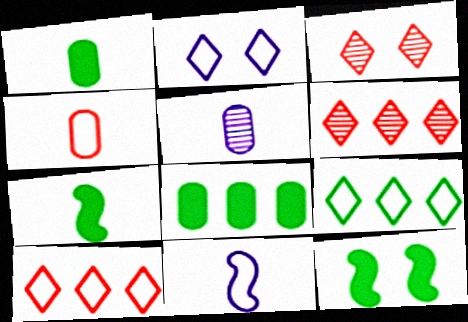[[1, 4, 5], 
[3, 8, 11], 
[5, 10, 12]]